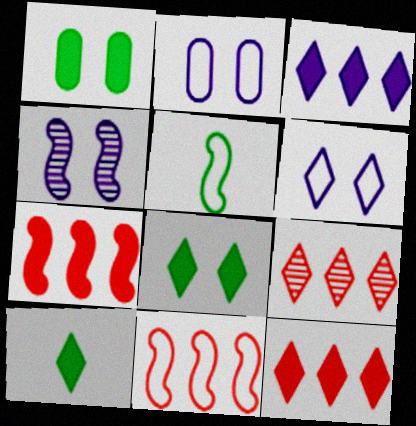[[4, 5, 7], 
[6, 9, 10]]